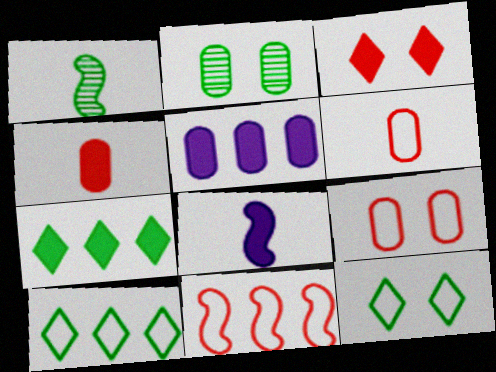[[2, 5, 6]]